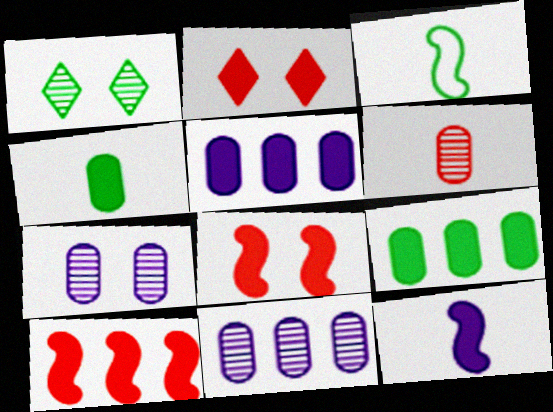[[1, 3, 9], 
[2, 3, 11], 
[2, 9, 12]]